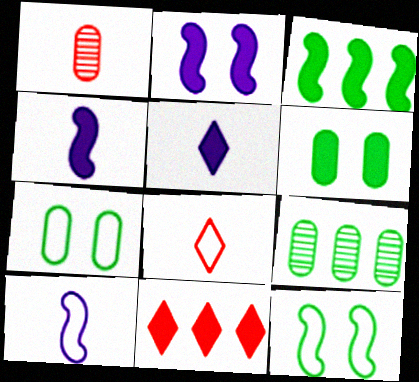[[2, 8, 9], 
[4, 6, 11]]